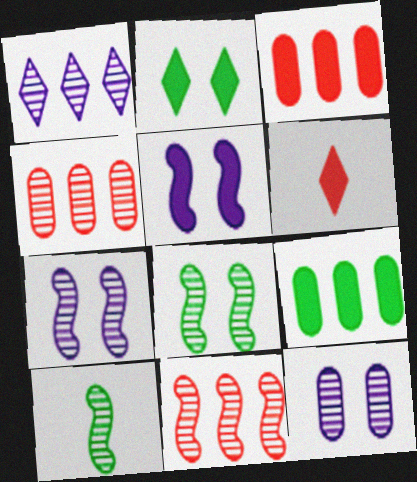[[5, 6, 9], 
[7, 10, 11]]